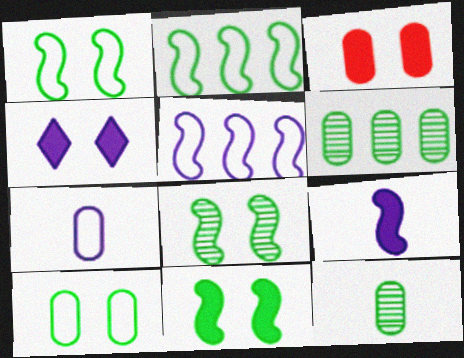[[1, 8, 11], 
[3, 4, 11], 
[3, 6, 7]]